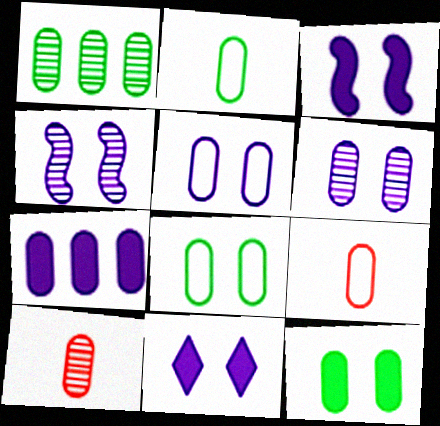[[1, 2, 12], 
[1, 6, 10], 
[4, 5, 11], 
[7, 8, 10]]